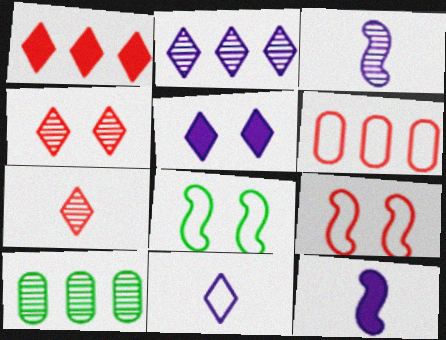[[2, 5, 11], 
[3, 4, 10], 
[6, 8, 11]]